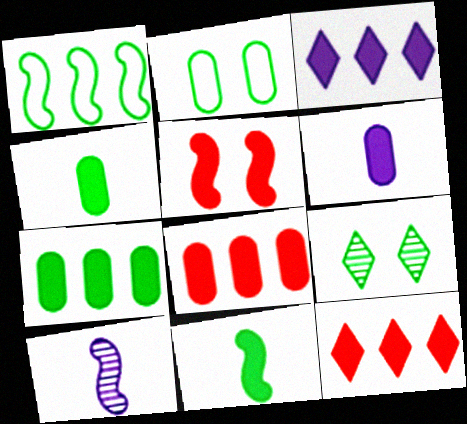[[1, 4, 9], 
[1, 5, 10], 
[2, 10, 12], 
[3, 4, 5]]